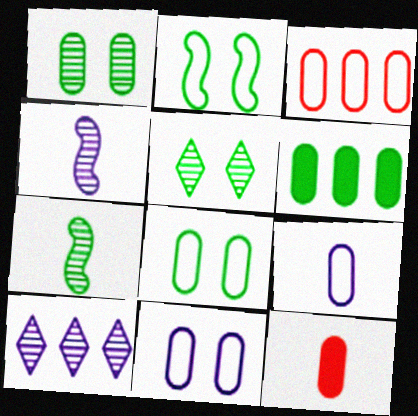[[2, 10, 12], 
[3, 8, 9]]